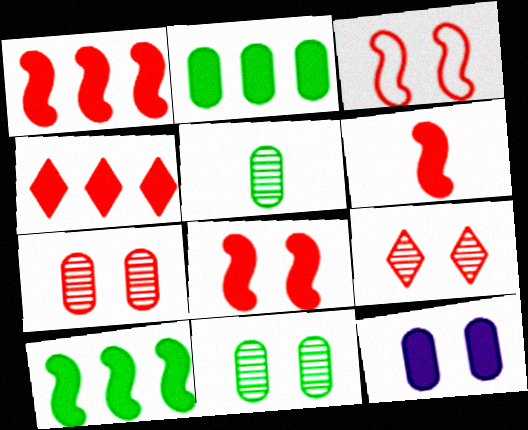[[1, 6, 8]]